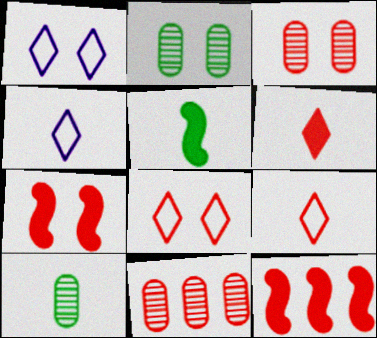[[1, 2, 7], 
[1, 5, 11], 
[1, 10, 12], 
[2, 4, 12], 
[3, 7, 8], 
[3, 9, 12], 
[7, 9, 11]]